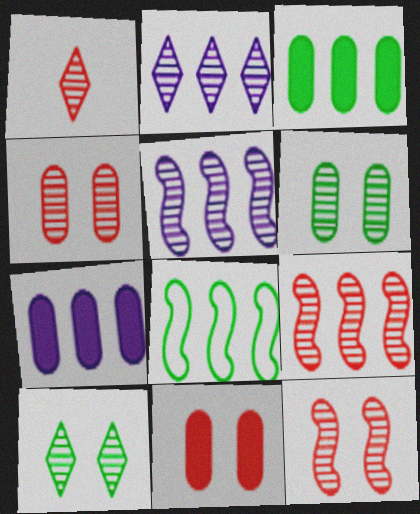[[1, 2, 10], 
[1, 4, 9], 
[1, 5, 6]]